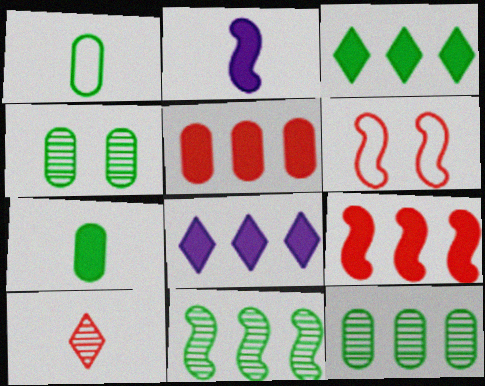[[1, 2, 10], 
[2, 6, 11], 
[5, 6, 10]]